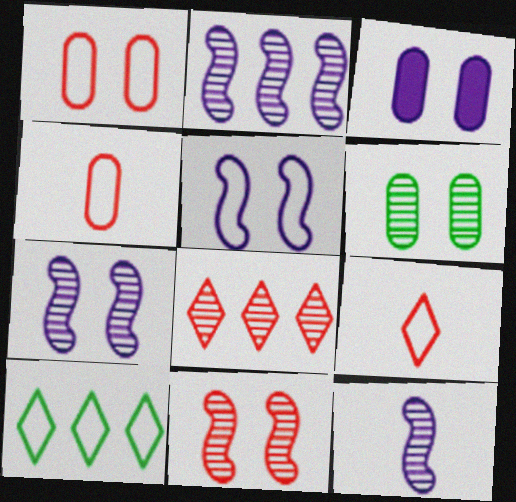[[1, 3, 6], 
[2, 7, 12], 
[4, 5, 10], 
[6, 8, 12]]